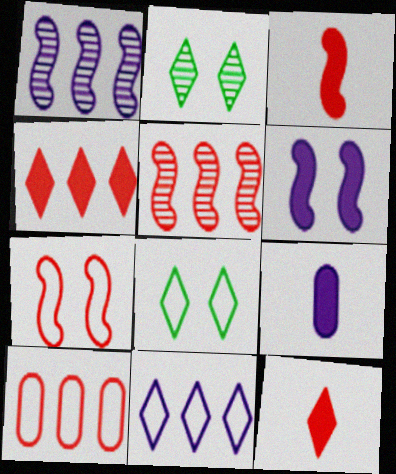[[2, 11, 12], 
[3, 5, 7], 
[4, 5, 10], 
[5, 8, 9]]